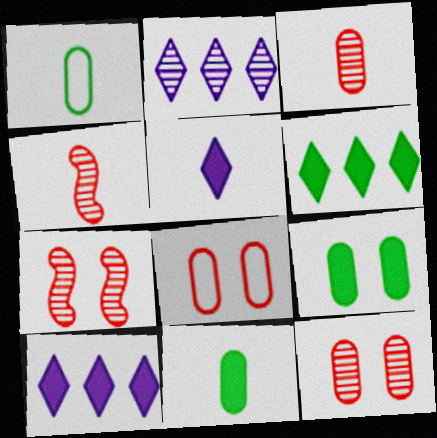[[1, 4, 5], 
[1, 7, 10]]